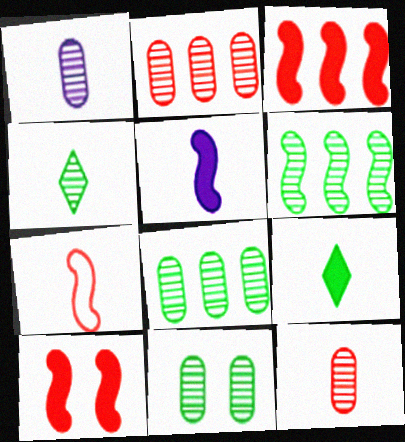[[1, 2, 11], 
[1, 7, 9], 
[4, 6, 11]]